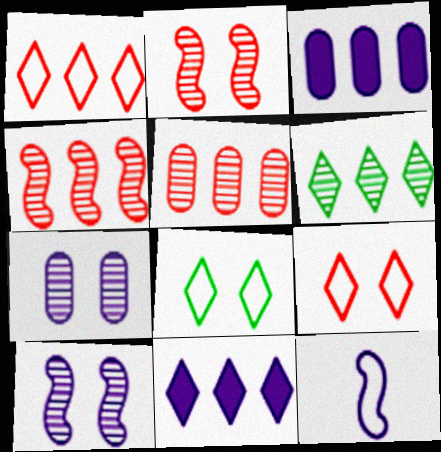[[1, 6, 11], 
[7, 11, 12]]